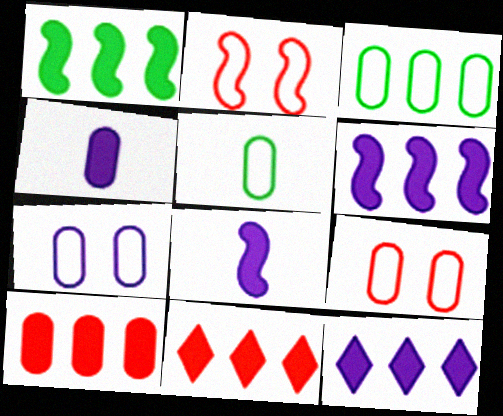[[1, 10, 12]]